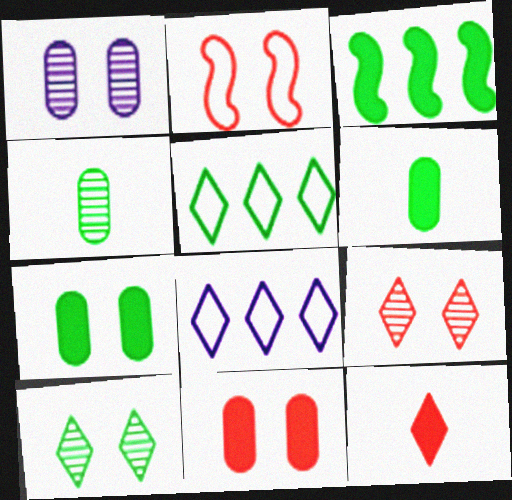[[2, 9, 11], 
[8, 10, 12]]